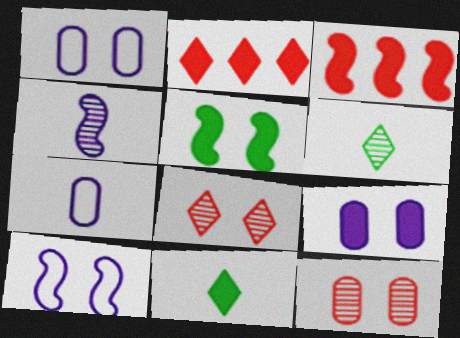[[1, 3, 6], 
[1, 5, 8], 
[3, 9, 11]]